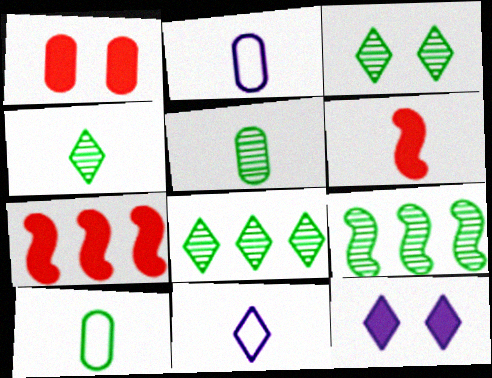[[1, 9, 11], 
[2, 3, 7], 
[2, 4, 6], 
[3, 4, 8], 
[3, 5, 9], 
[5, 6, 11]]